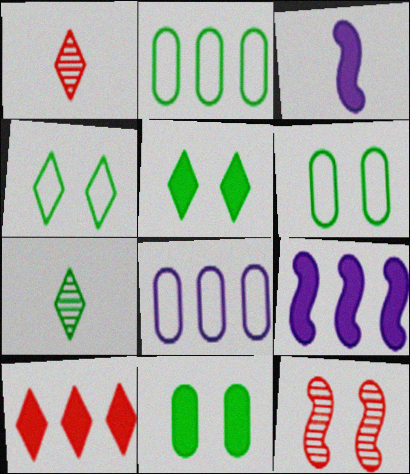[[1, 6, 9], 
[3, 10, 11]]